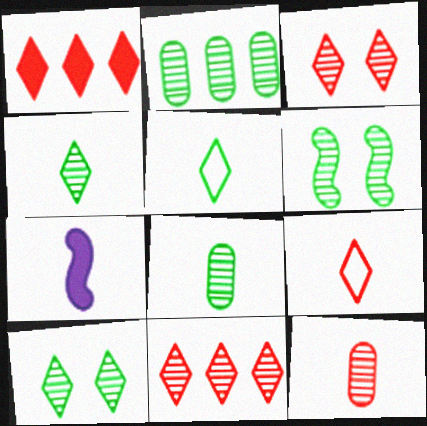[[1, 3, 9], 
[2, 4, 6], 
[5, 7, 12], 
[7, 8, 9]]